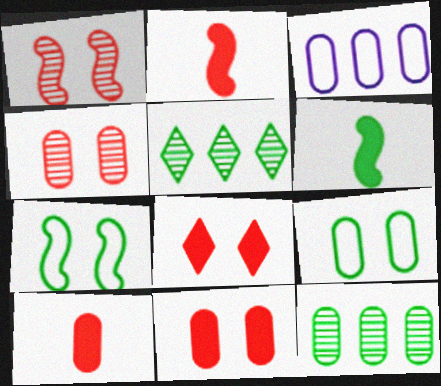[[5, 6, 9]]